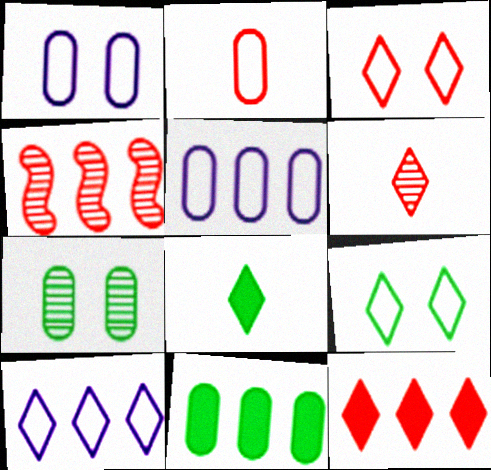[[1, 4, 8], 
[3, 6, 12], 
[4, 10, 11]]